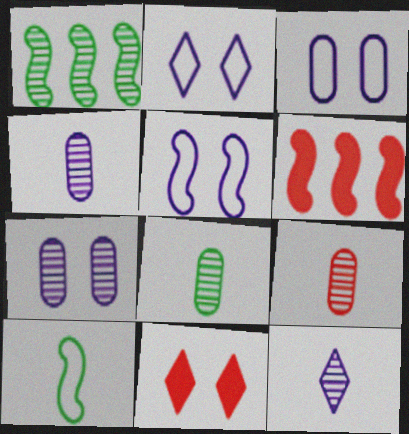[[2, 3, 5], 
[2, 6, 8], 
[4, 8, 9]]